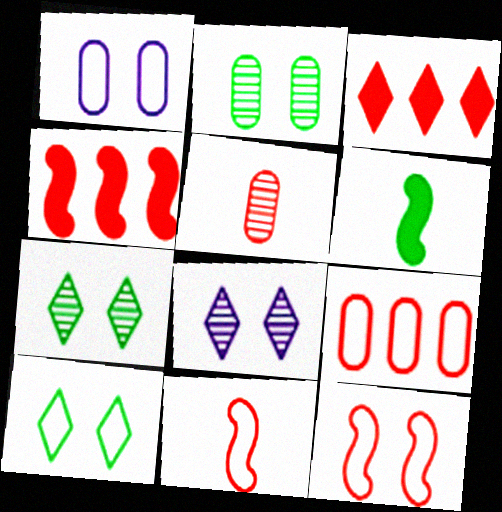[[1, 10, 12], 
[3, 5, 12], 
[6, 8, 9]]